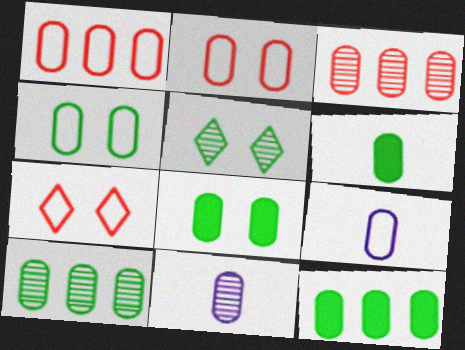[[1, 4, 9], 
[1, 8, 11], 
[2, 11, 12], 
[3, 8, 9], 
[4, 6, 10], 
[6, 8, 12]]